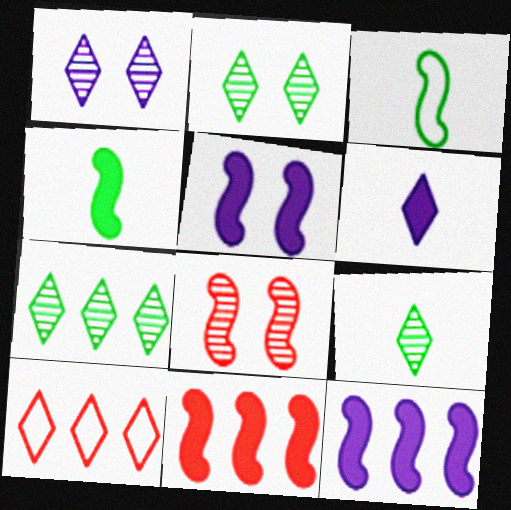[[2, 6, 10], 
[2, 7, 9], 
[3, 8, 12], 
[4, 5, 11]]